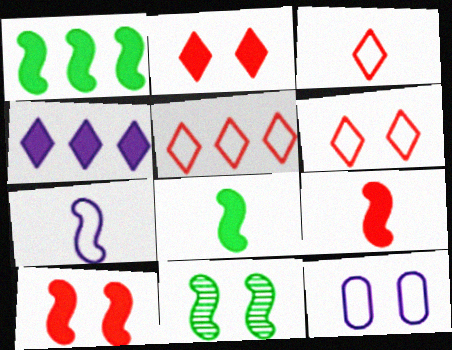[[2, 11, 12], 
[3, 5, 6]]